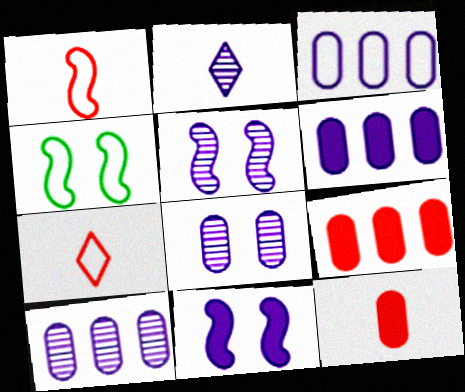[[2, 3, 11], 
[2, 4, 9], 
[2, 5, 10], 
[3, 4, 7], 
[3, 6, 10]]